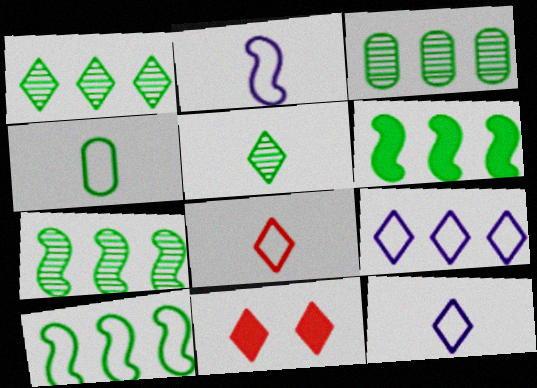[[1, 3, 7], 
[1, 11, 12], 
[2, 3, 11], 
[2, 4, 8], 
[5, 9, 11], 
[6, 7, 10]]